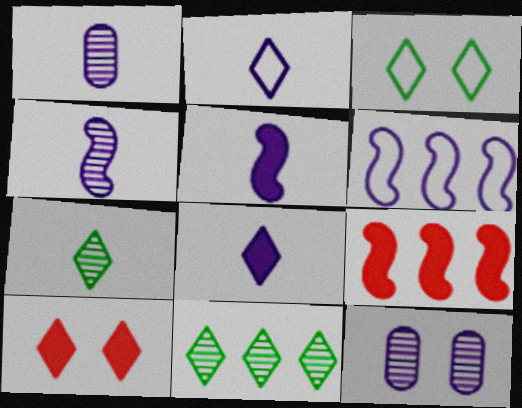[[1, 2, 5], 
[1, 3, 9], 
[2, 10, 11], 
[6, 8, 12]]